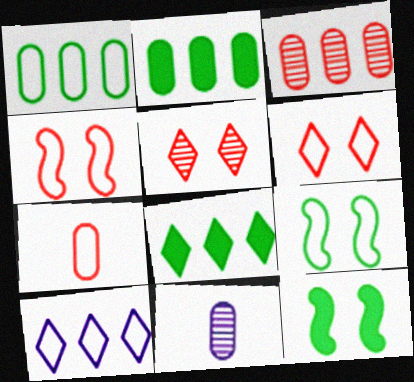[[4, 8, 11], 
[7, 9, 10]]